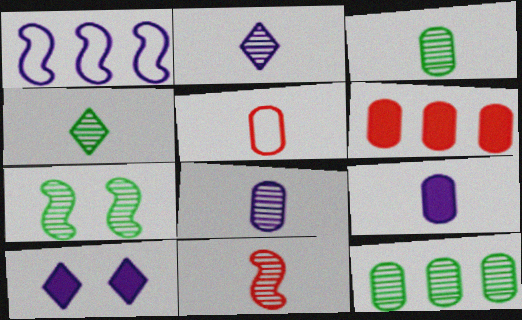[[1, 8, 10], 
[2, 3, 11], 
[3, 5, 9], 
[4, 7, 12], 
[4, 8, 11]]